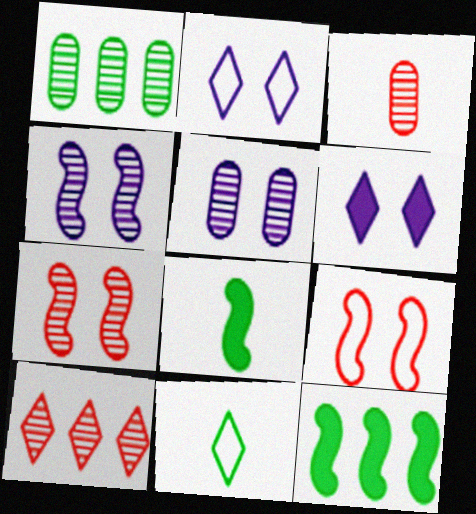[[1, 3, 5], 
[2, 3, 12], 
[3, 7, 10], 
[6, 10, 11]]